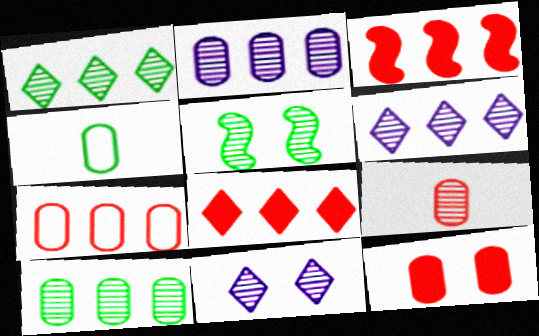[[2, 4, 12], 
[3, 4, 11], 
[5, 6, 9], 
[7, 9, 12]]